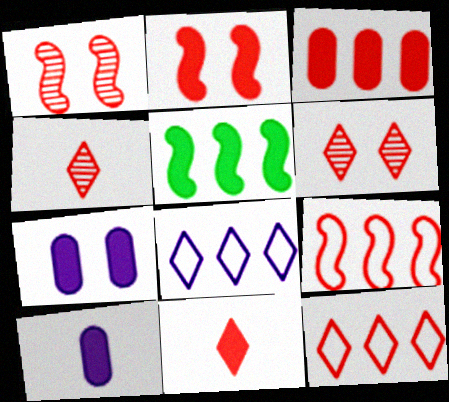[[2, 3, 11], 
[5, 7, 11], 
[6, 11, 12]]